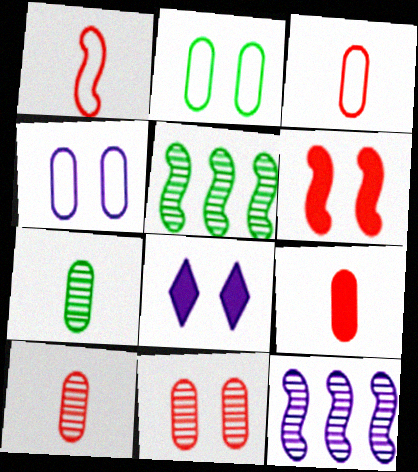[[3, 5, 8], 
[3, 9, 10]]